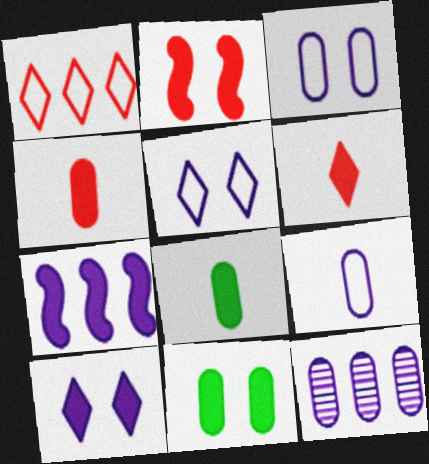[[2, 10, 11], 
[6, 7, 11]]